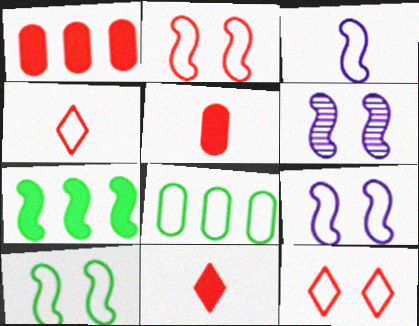[[2, 9, 10], 
[3, 8, 12], 
[4, 8, 9], 
[6, 8, 11]]